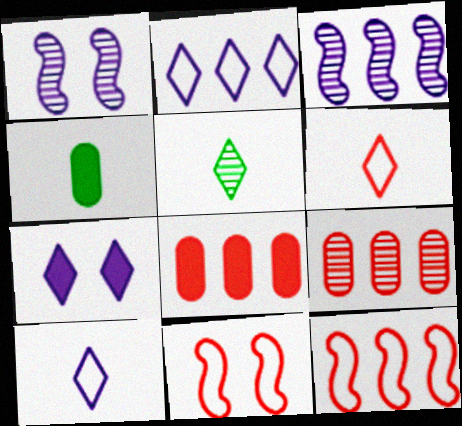[[1, 5, 9]]